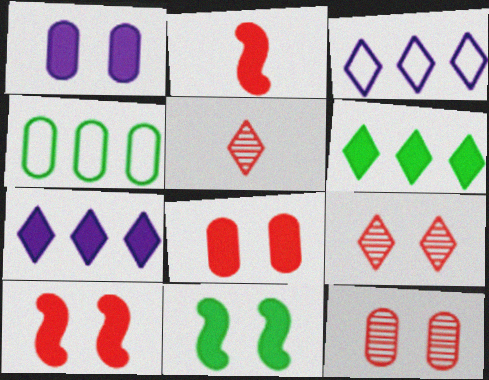[[1, 2, 6]]